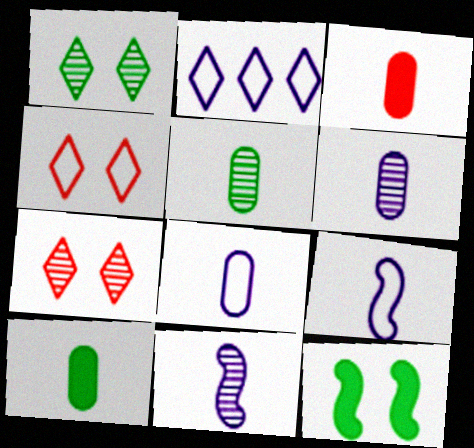[[3, 5, 8]]